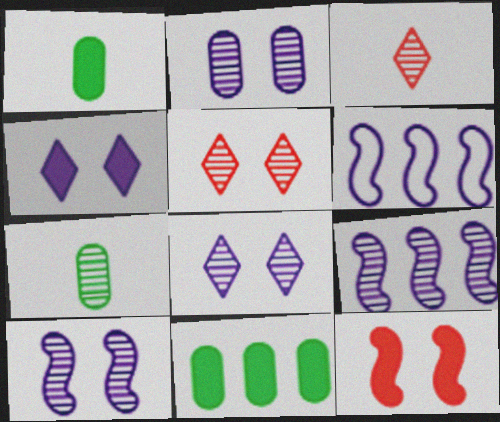[[1, 5, 6], 
[2, 8, 10], 
[5, 7, 9]]